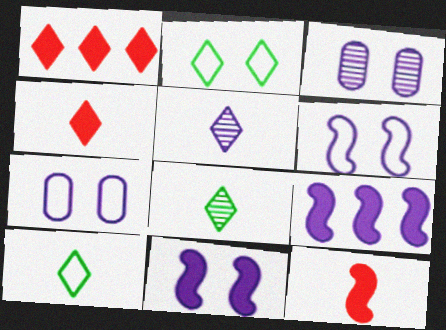[[1, 2, 5], 
[4, 5, 10], 
[5, 7, 9]]